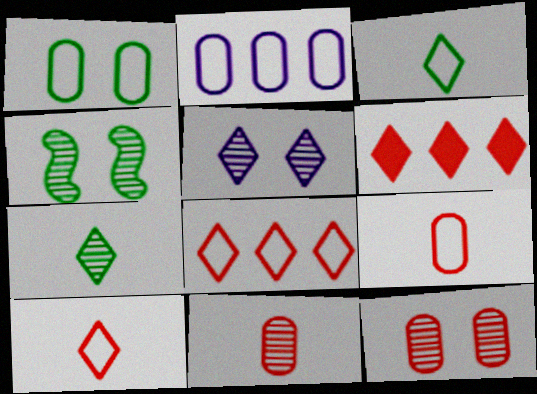[[1, 2, 9], 
[3, 5, 6], 
[4, 5, 12]]